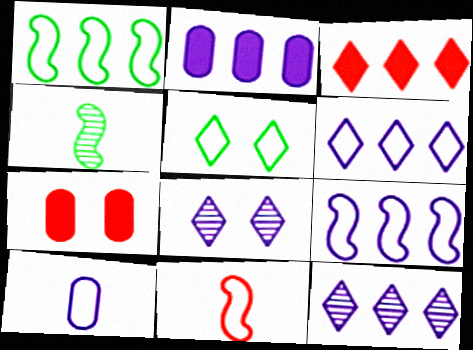[[2, 9, 12], 
[4, 6, 7]]